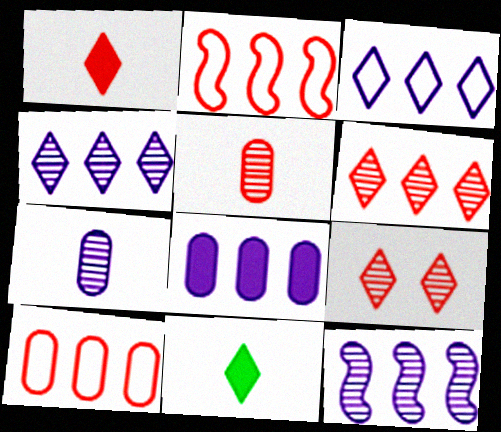[[3, 8, 12], 
[3, 9, 11]]